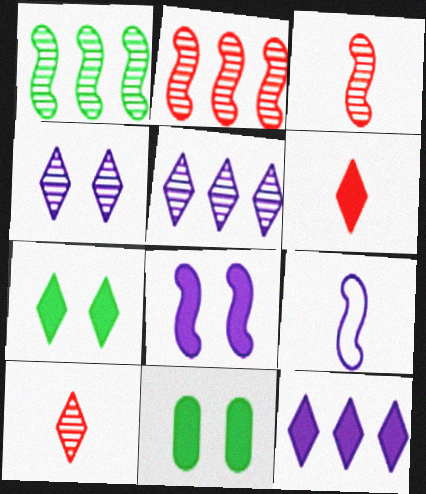[[6, 7, 12]]